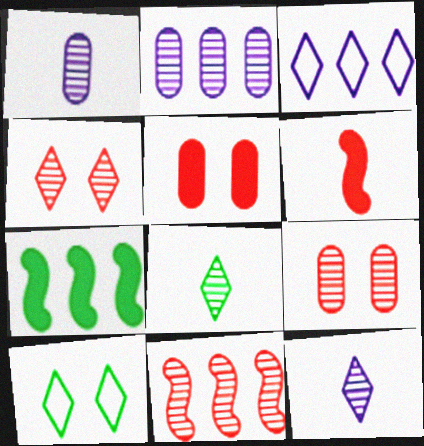[[2, 6, 10]]